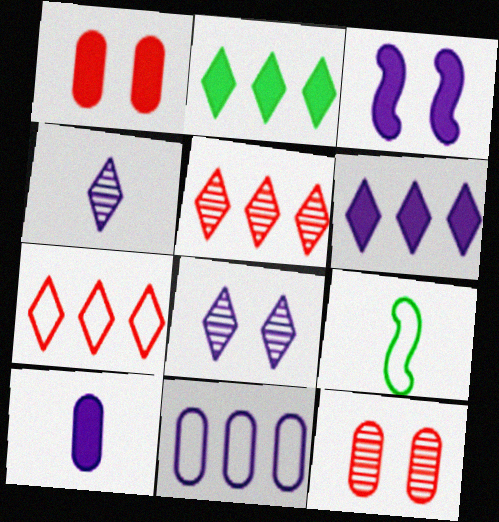[[3, 4, 11], 
[3, 6, 10], 
[6, 9, 12]]